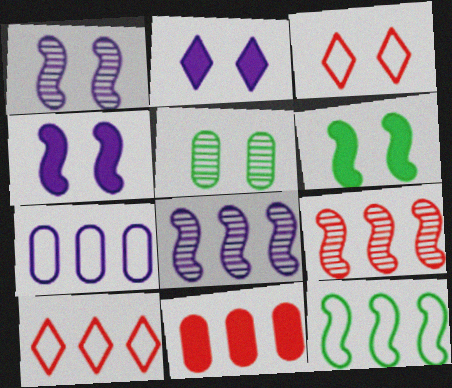[[3, 4, 5], 
[7, 10, 12], 
[9, 10, 11]]